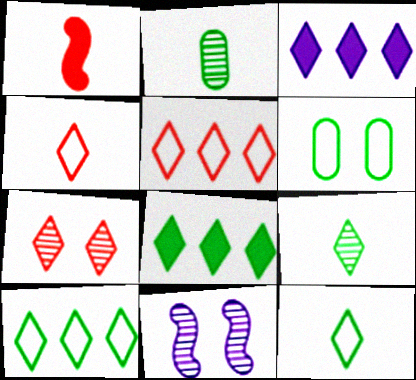[[3, 7, 12]]